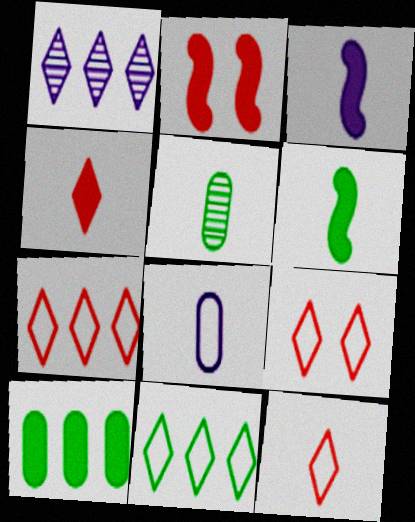[[3, 5, 12], 
[7, 9, 12]]